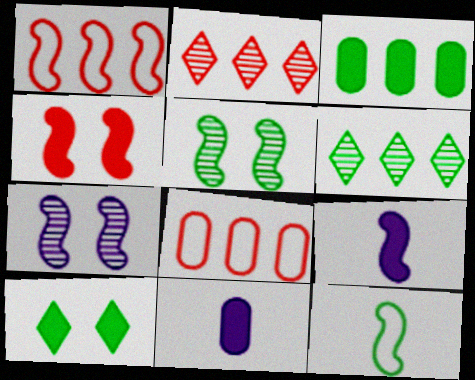[[1, 5, 9]]